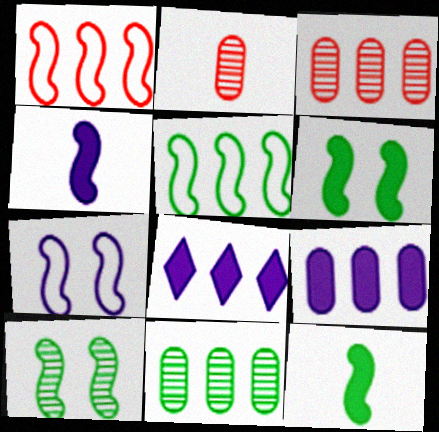[[1, 4, 10], 
[1, 8, 11], 
[3, 5, 8], 
[5, 10, 12]]